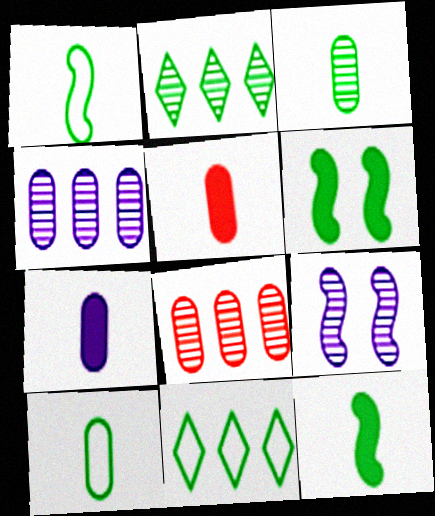[[2, 6, 10], 
[3, 6, 11], 
[5, 9, 11]]